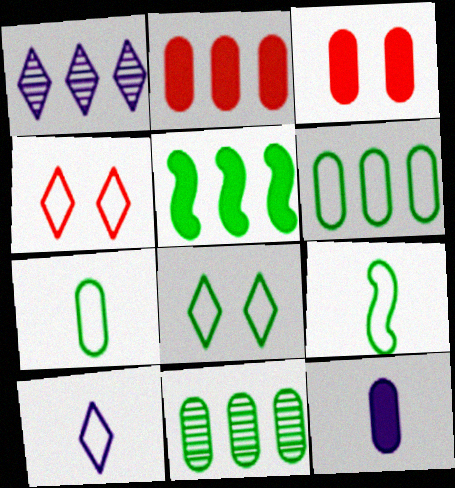[[1, 3, 9], 
[6, 8, 9]]